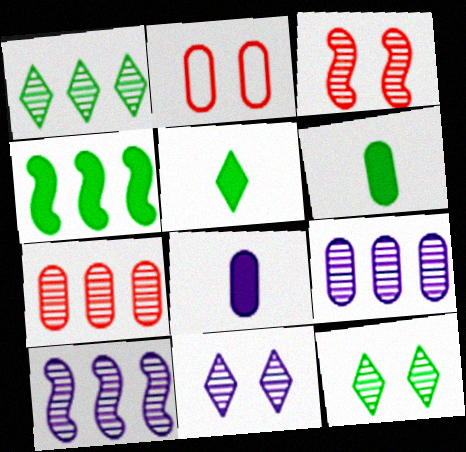[[1, 7, 10], 
[2, 5, 10], 
[2, 6, 9]]